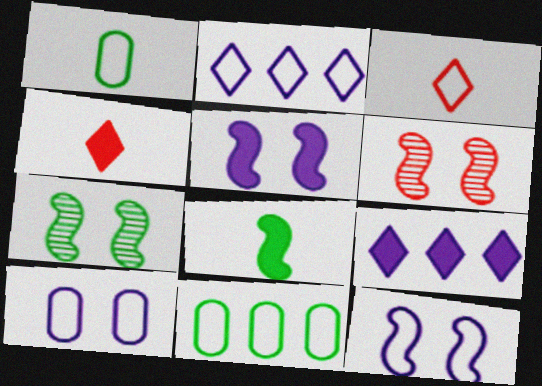[[1, 6, 9], 
[3, 11, 12]]